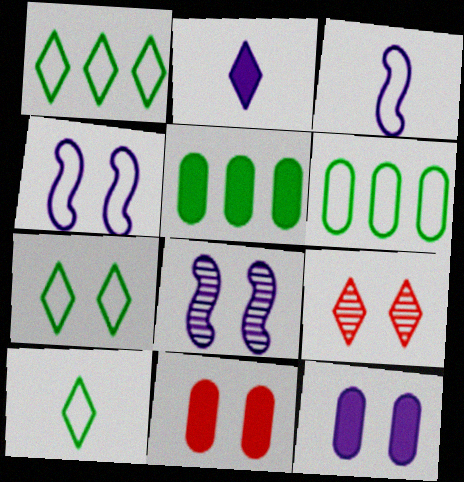[[1, 2, 9], 
[1, 7, 10], 
[3, 5, 9], 
[7, 8, 11]]